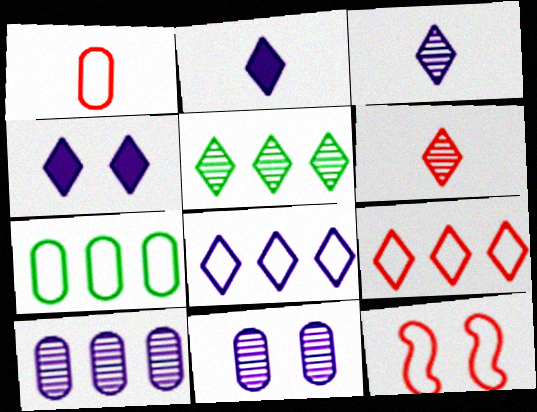[[1, 9, 12], 
[3, 4, 8]]